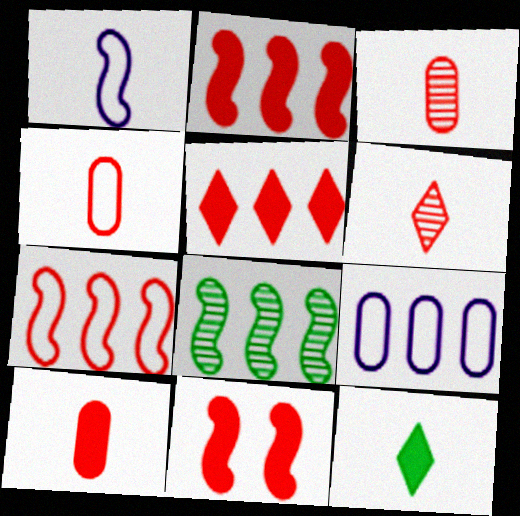[[1, 3, 12], 
[1, 8, 11], 
[3, 4, 10], 
[5, 8, 9], 
[5, 10, 11]]